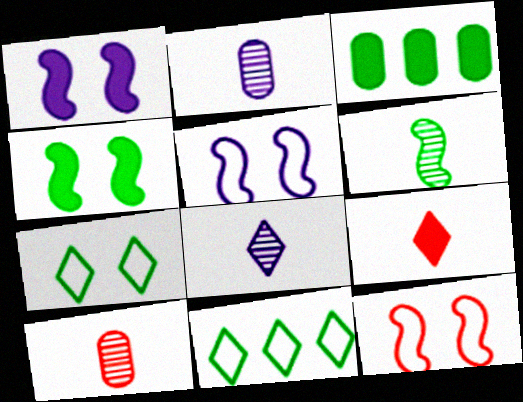[[1, 3, 9], 
[1, 10, 11], 
[3, 6, 7], 
[3, 8, 12], 
[6, 8, 10]]